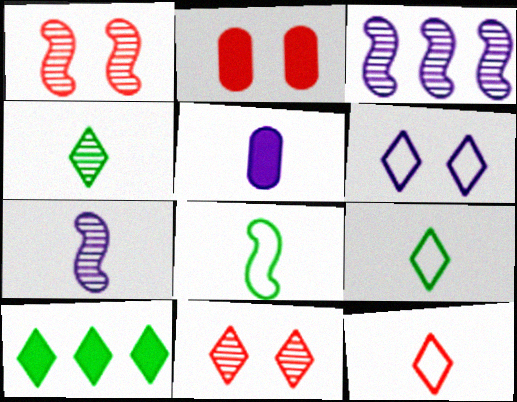[[2, 3, 9], 
[3, 5, 6]]